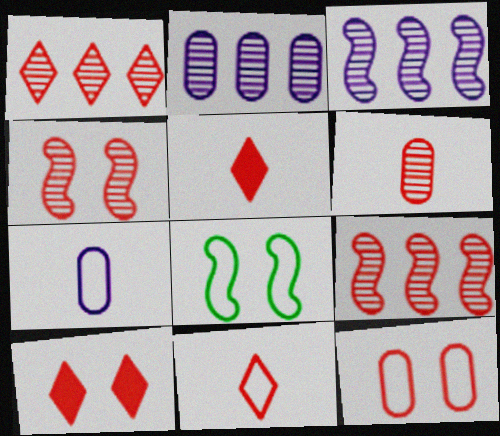[[1, 4, 6], 
[1, 10, 11], 
[2, 5, 8], 
[4, 10, 12], 
[5, 9, 12]]